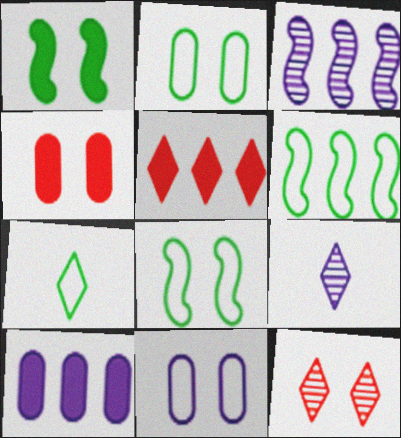[[1, 11, 12], 
[2, 6, 7], 
[3, 4, 7], 
[4, 6, 9]]